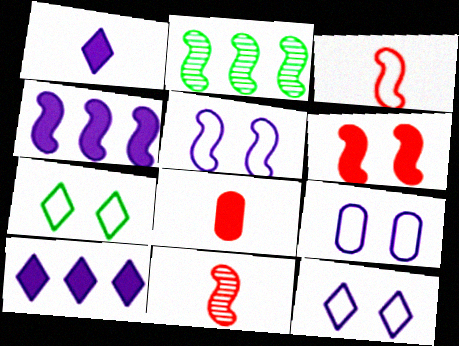[[2, 8, 12], 
[5, 9, 12]]